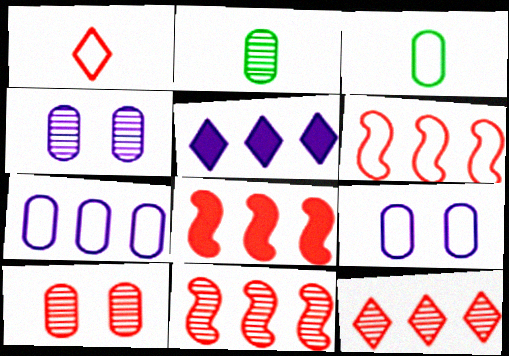[[1, 8, 10], 
[6, 8, 11]]